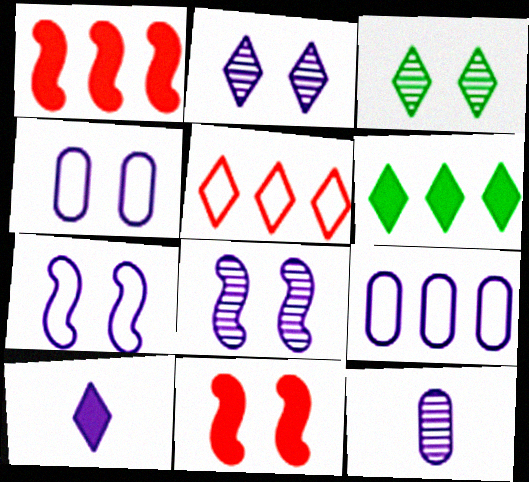[[3, 4, 11], 
[3, 5, 10], 
[8, 9, 10]]